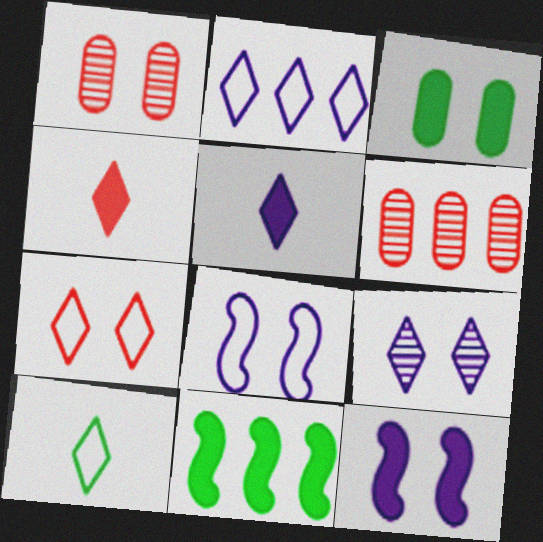[[2, 5, 9], 
[2, 6, 11], 
[2, 7, 10], 
[6, 10, 12]]